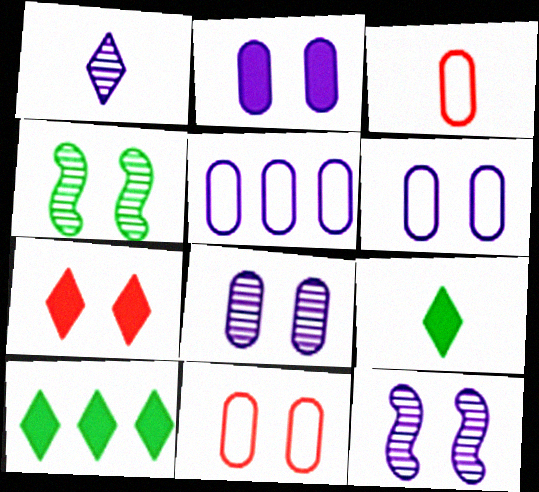[[2, 6, 8], 
[3, 10, 12], 
[4, 6, 7]]